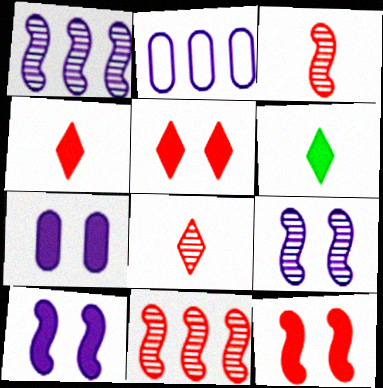[]